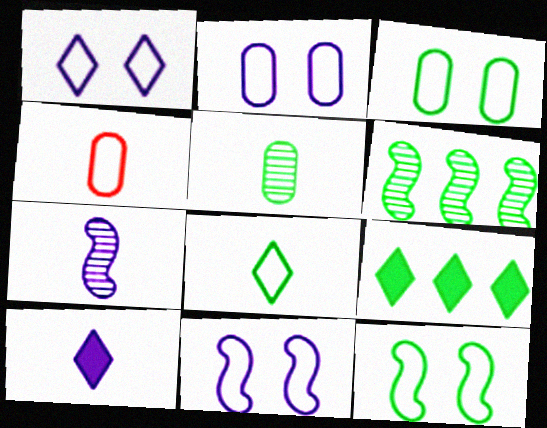[[1, 2, 11], 
[5, 9, 12]]